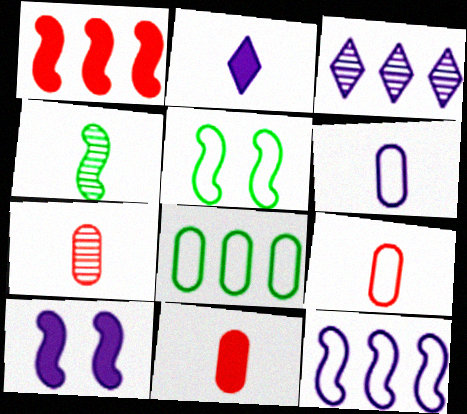[[1, 3, 8], 
[2, 4, 9], 
[3, 5, 11], 
[3, 6, 10], 
[7, 9, 11]]